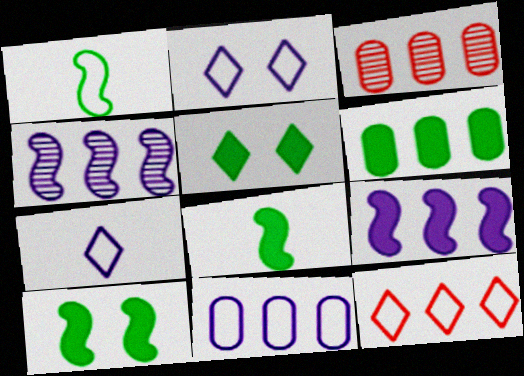[[2, 3, 8], 
[3, 6, 11], 
[3, 7, 10], 
[4, 6, 12], 
[5, 6, 8]]